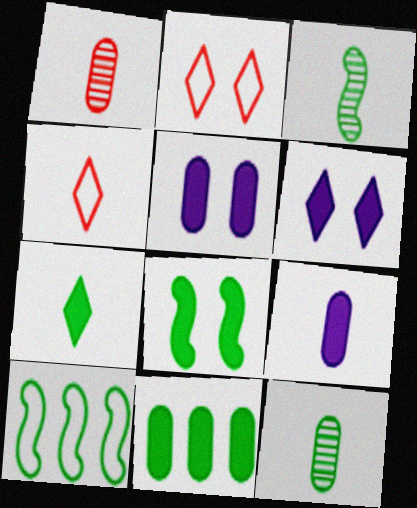[[1, 6, 10], 
[3, 4, 9], 
[3, 8, 10], 
[7, 8, 11]]